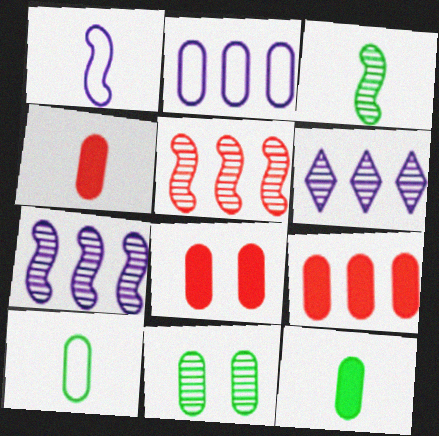[[2, 4, 11], 
[4, 8, 9]]